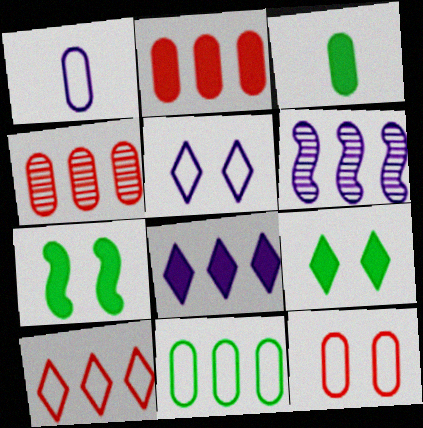[[1, 11, 12]]